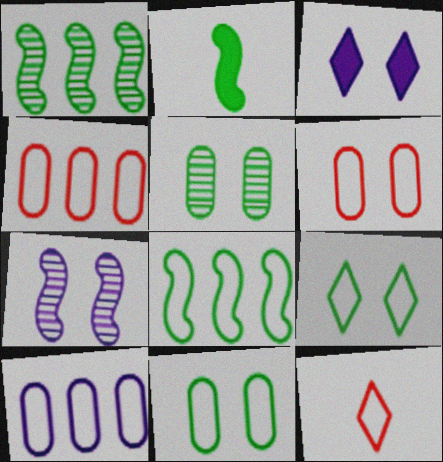[]